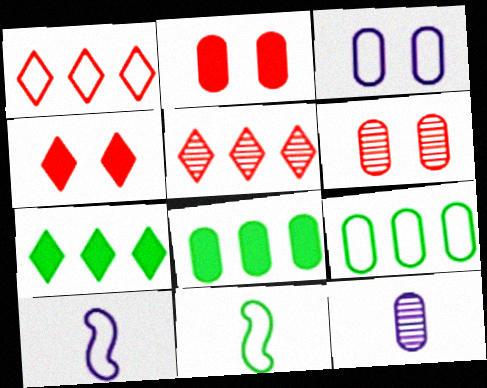[[1, 3, 11], 
[2, 9, 12], 
[6, 7, 10]]